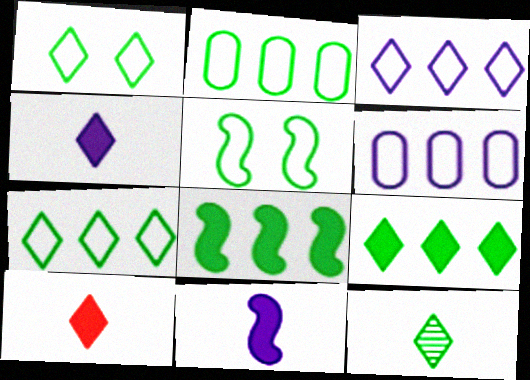[[1, 9, 12]]